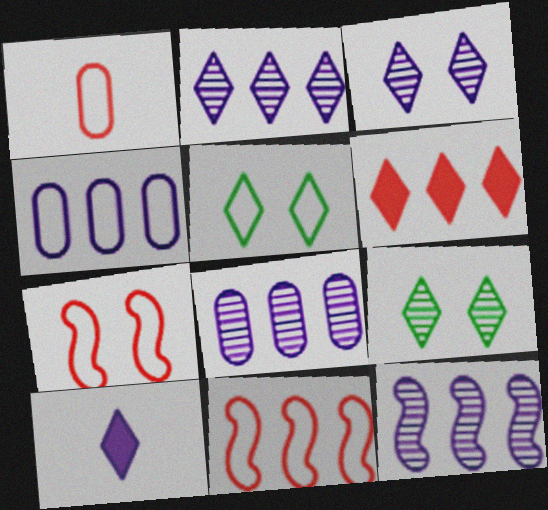[[2, 8, 12]]